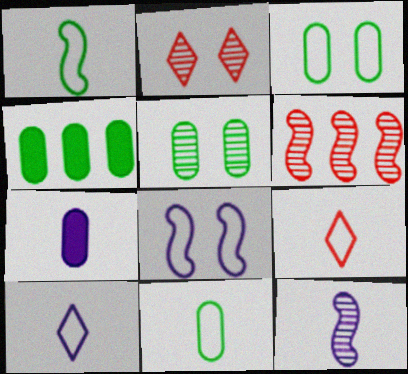[[4, 5, 11], 
[7, 10, 12]]